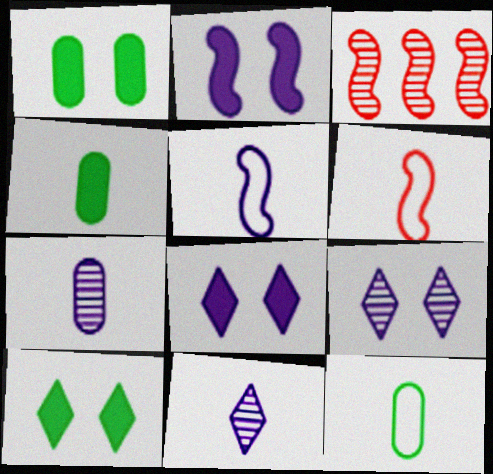[[3, 8, 12], 
[4, 6, 11]]